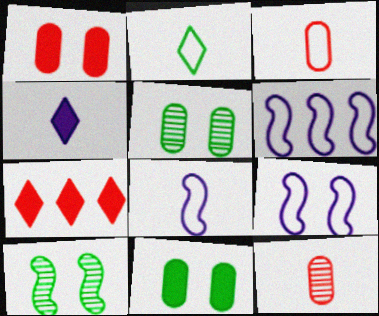[[2, 3, 8], 
[5, 7, 8], 
[6, 8, 9]]